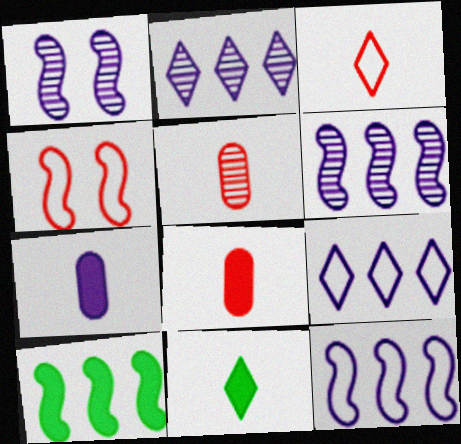[[1, 7, 9]]